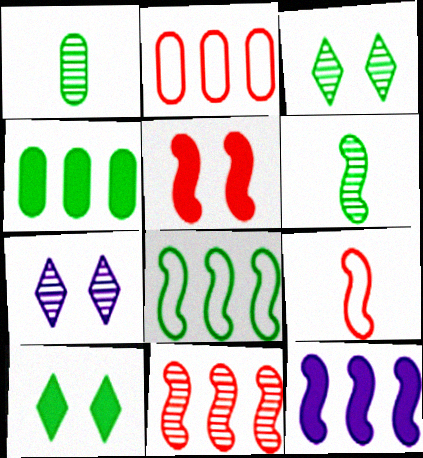[[1, 7, 11], 
[1, 8, 10], 
[4, 7, 9], 
[5, 9, 11], 
[8, 11, 12]]